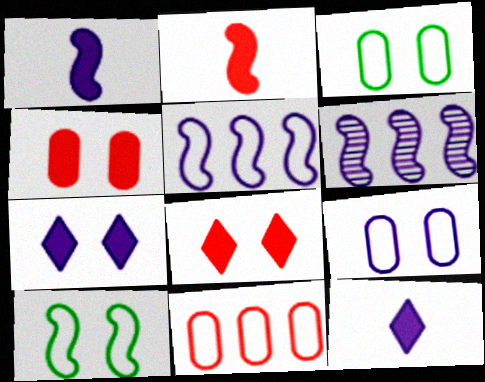[[2, 6, 10], 
[6, 9, 12]]